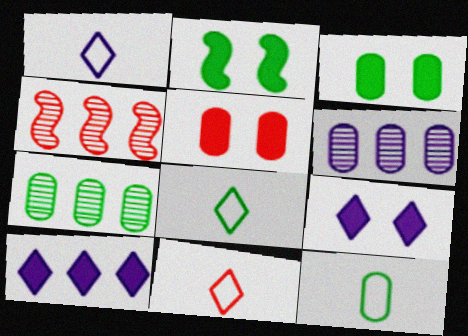[[1, 3, 4], 
[1, 8, 11], 
[2, 5, 9], 
[2, 6, 11], 
[2, 7, 8], 
[3, 7, 12], 
[4, 5, 11], 
[4, 9, 12], 
[5, 6, 12]]